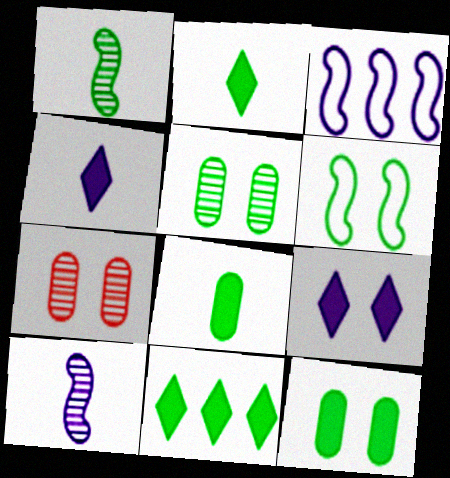[[2, 3, 7], 
[6, 7, 9]]